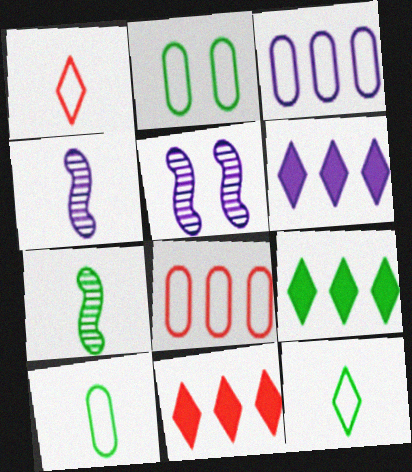[[2, 4, 11], 
[2, 7, 9], 
[5, 10, 11], 
[6, 9, 11]]